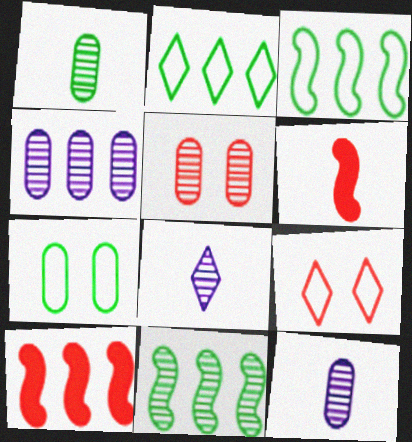[[1, 4, 5], 
[2, 4, 10], 
[5, 8, 11], 
[7, 8, 10]]